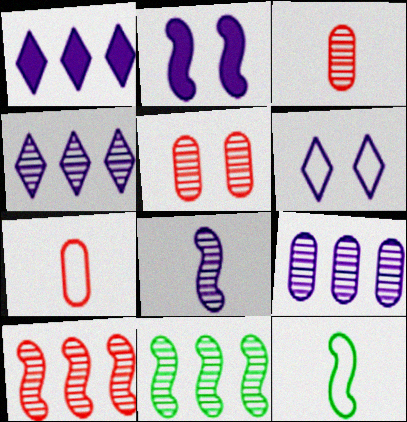[[1, 5, 12], 
[2, 10, 12]]